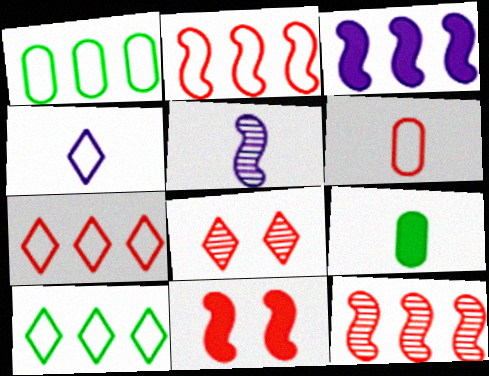[]